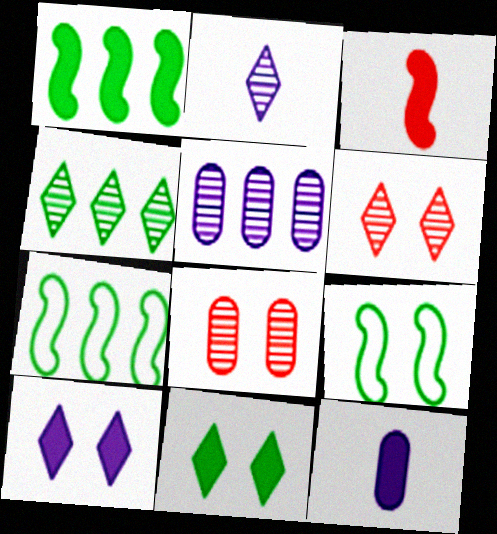[[2, 4, 6], 
[6, 7, 12], 
[8, 9, 10]]